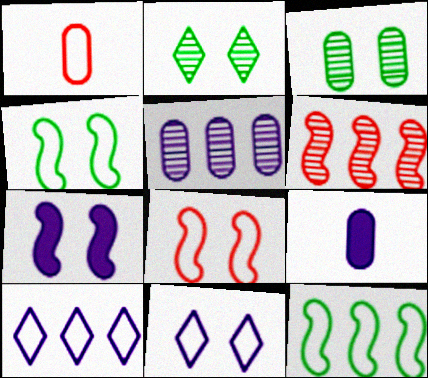[[1, 4, 10], 
[1, 11, 12]]